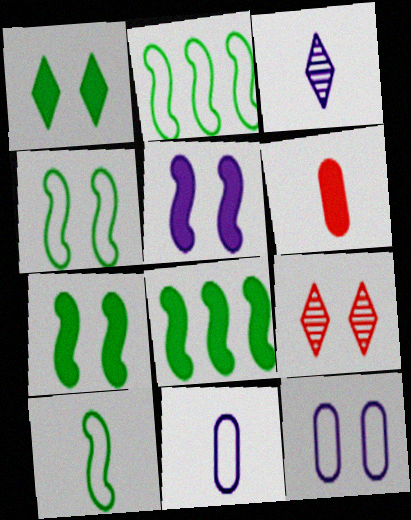[[2, 4, 10], 
[3, 6, 10], 
[7, 9, 12], 
[8, 9, 11]]